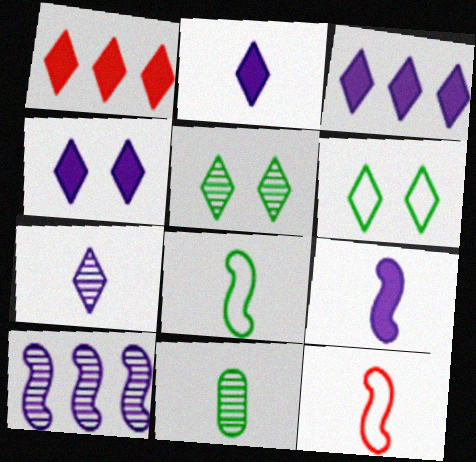[[1, 6, 7], 
[2, 3, 4], 
[2, 11, 12]]